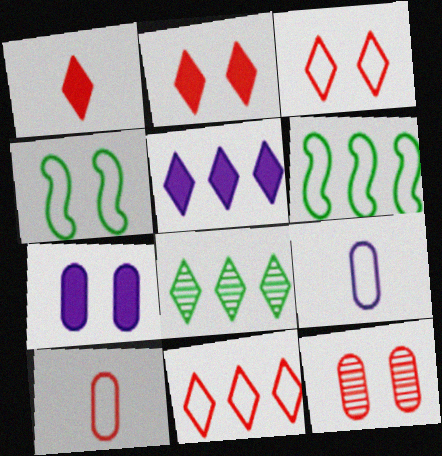[[3, 6, 9], 
[4, 9, 11], 
[5, 8, 11]]